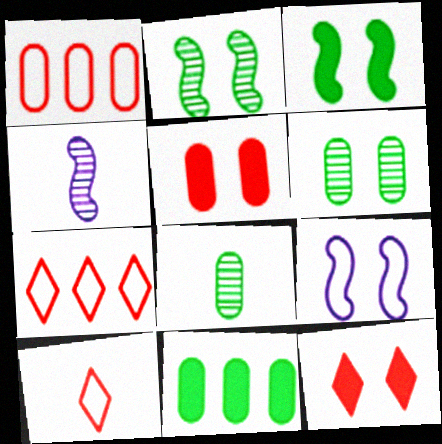[[6, 9, 12]]